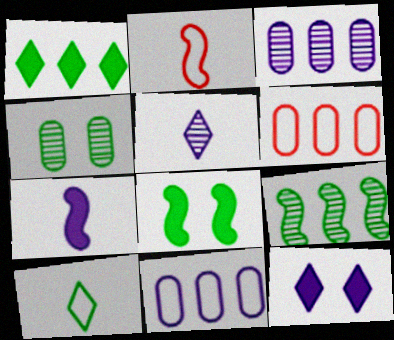[[5, 6, 8]]